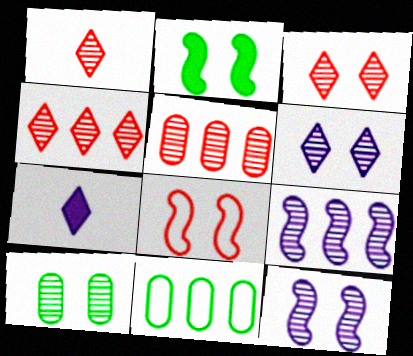[[1, 3, 4], 
[1, 9, 10], 
[2, 8, 12], 
[3, 10, 12]]